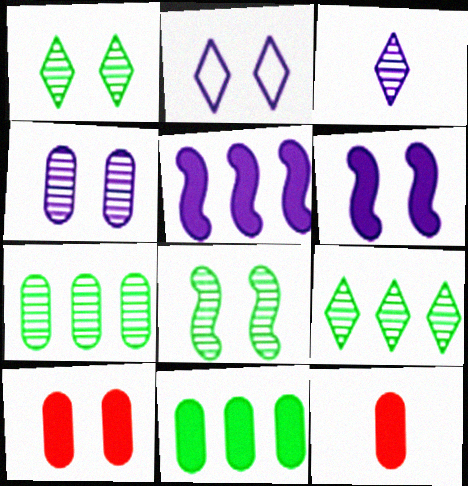[[2, 4, 6], 
[2, 8, 10]]